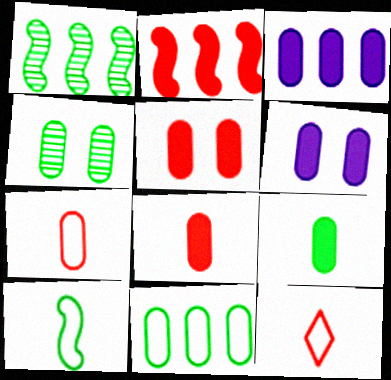[[1, 6, 12], 
[3, 4, 7], 
[3, 5, 9], 
[4, 9, 11]]